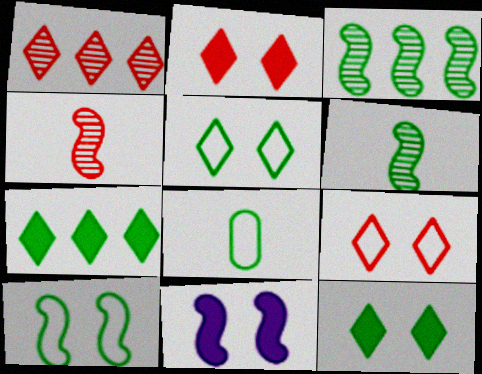[[1, 8, 11], 
[3, 8, 12]]